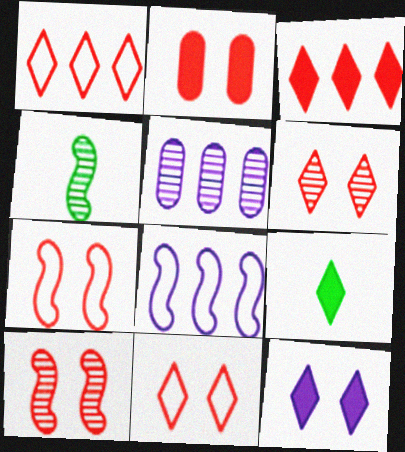[[2, 6, 7], 
[2, 10, 11], 
[3, 9, 12], 
[4, 5, 6], 
[5, 7, 9]]